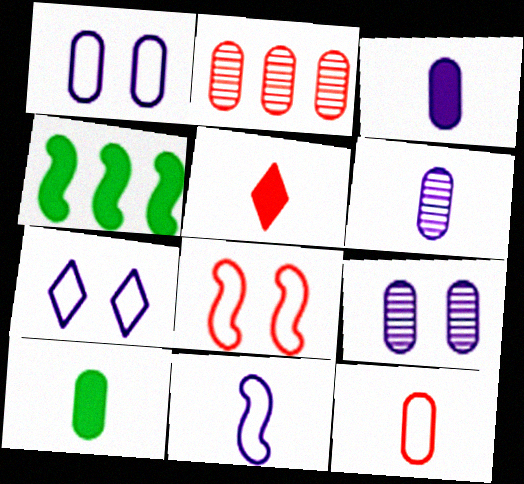[[1, 2, 10], 
[2, 5, 8], 
[6, 10, 12]]